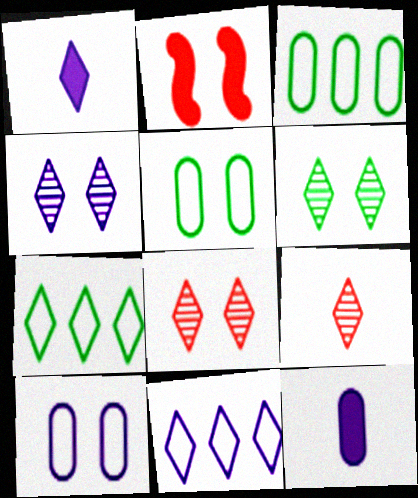[[1, 4, 11], 
[1, 7, 8], 
[2, 4, 5], 
[2, 6, 10], 
[4, 6, 8]]